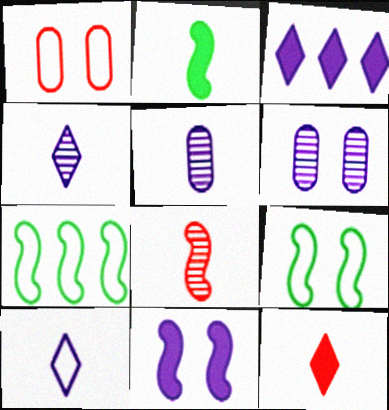[[1, 7, 10], 
[6, 7, 12], 
[7, 8, 11]]